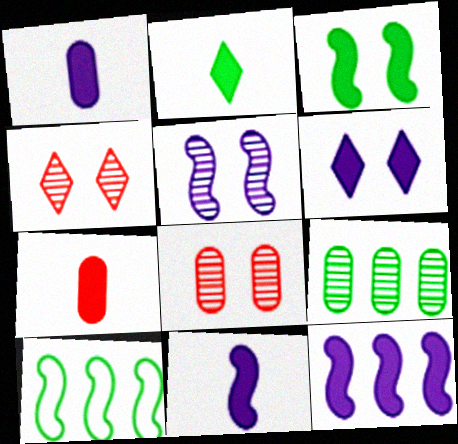[[1, 4, 10], 
[1, 6, 12], 
[2, 7, 11]]